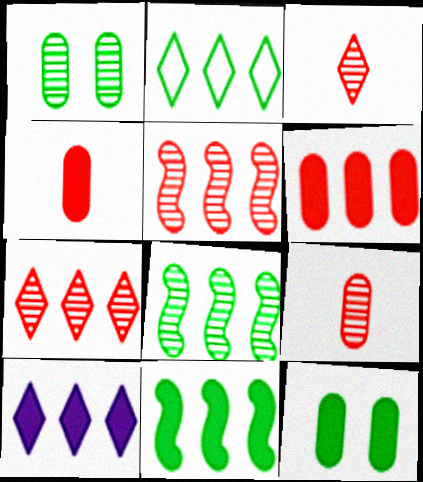[[2, 7, 10], 
[6, 10, 11]]